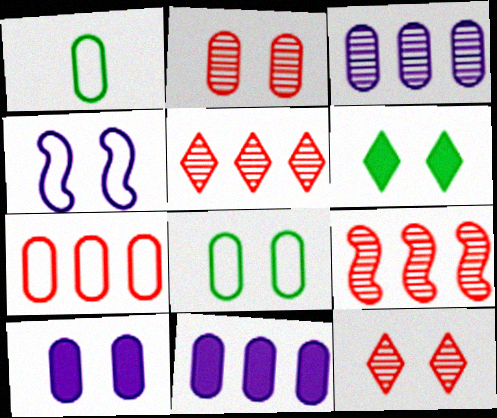[[1, 2, 11], 
[2, 4, 6], 
[2, 8, 10]]